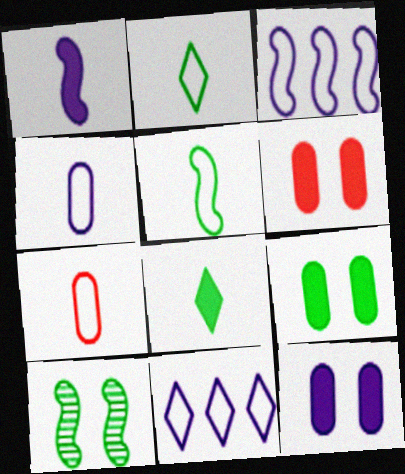[[6, 9, 12]]